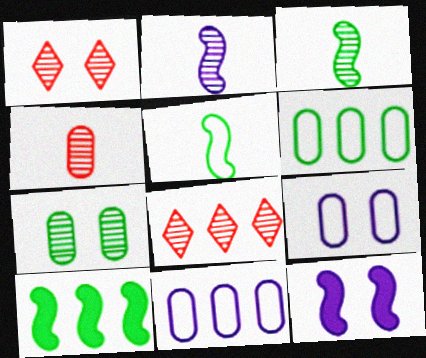[[2, 7, 8], 
[8, 10, 11]]